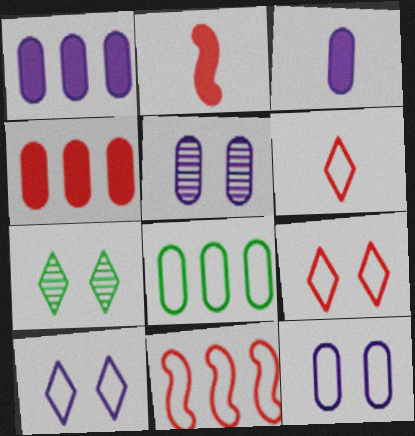[[3, 7, 11]]